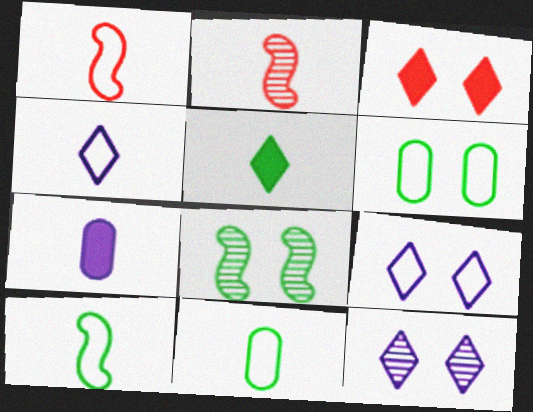[[1, 4, 11]]